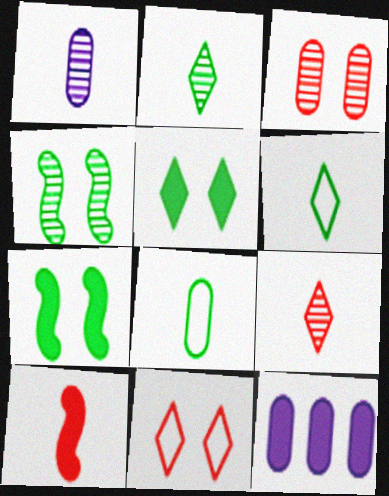[[1, 6, 10], 
[3, 8, 12], 
[5, 10, 12]]